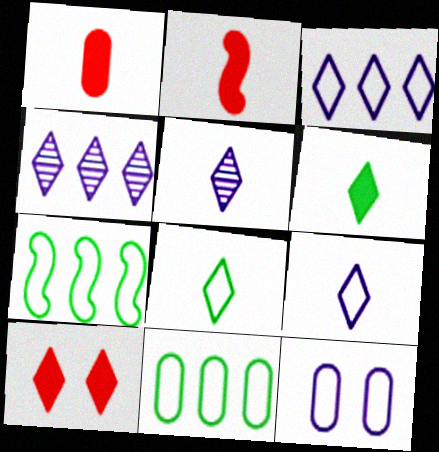[[4, 8, 10]]